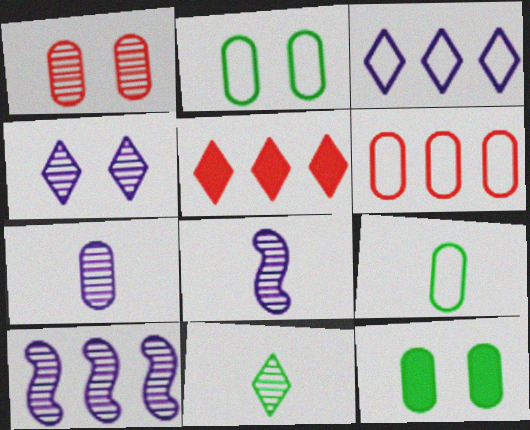[[1, 10, 11], 
[2, 5, 8], 
[4, 7, 10], 
[6, 7, 12]]